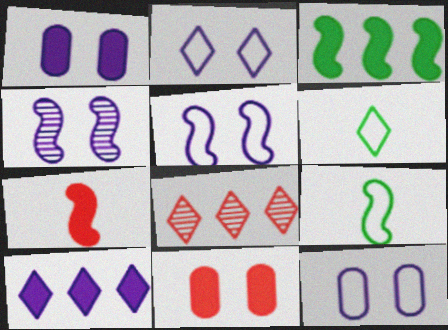[[1, 2, 4], 
[1, 8, 9], 
[2, 5, 12]]